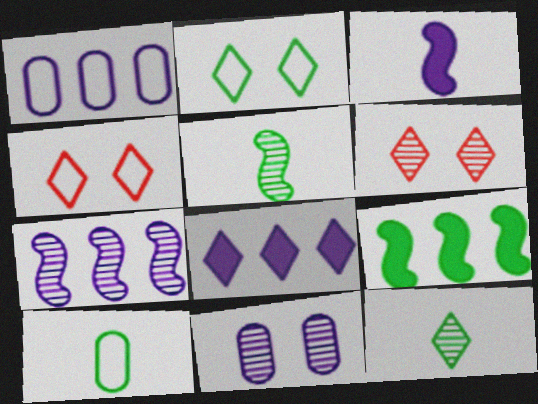[[1, 7, 8], 
[4, 8, 12]]